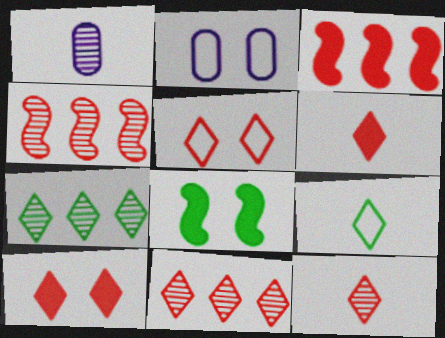[[5, 6, 11]]